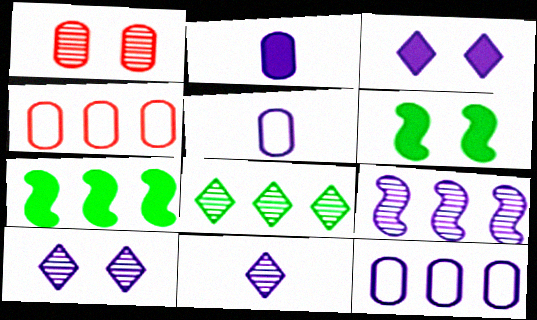[[3, 5, 9], 
[4, 6, 11]]